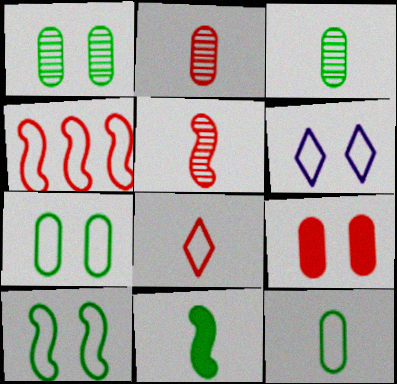[[4, 6, 12]]